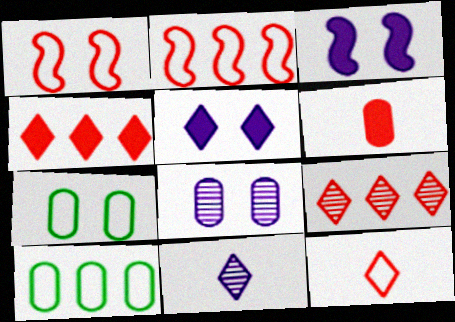[[1, 6, 9], 
[6, 8, 10]]